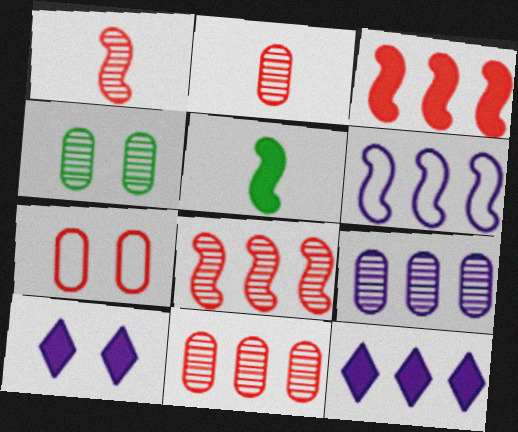[[2, 4, 9], 
[6, 9, 12]]